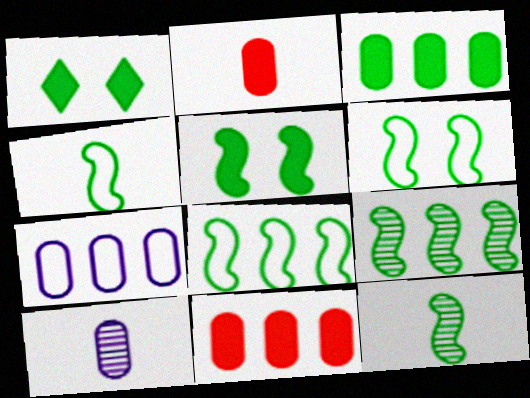[[4, 5, 9], 
[4, 6, 8], 
[5, 8, 12]]